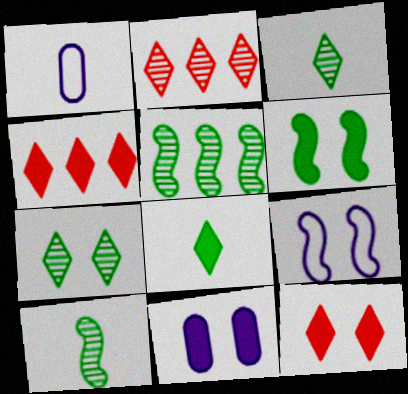[[1, 2, 6], 
[1, 5, 12], 
[6, 11, 12]]